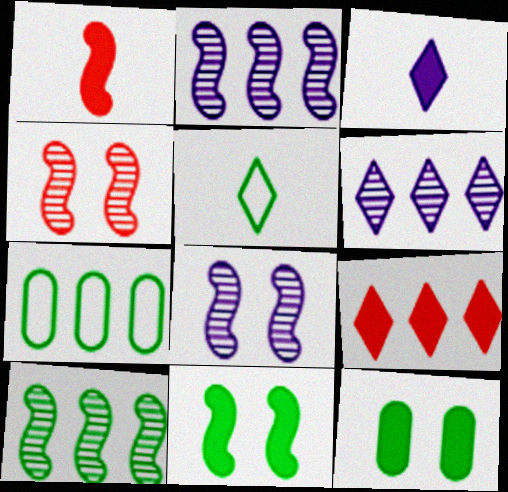[[2, 7, 9], 
[3, 4, 7], 
[5, 10, 12]]